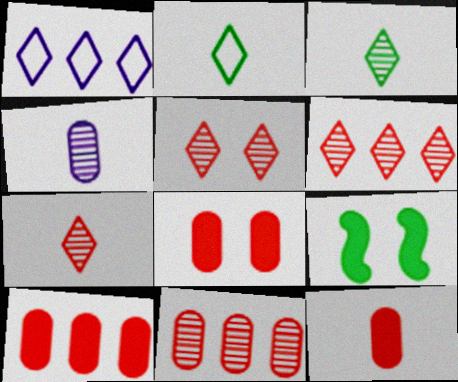[[5, 6, 7], 
[8, 10, 12]]